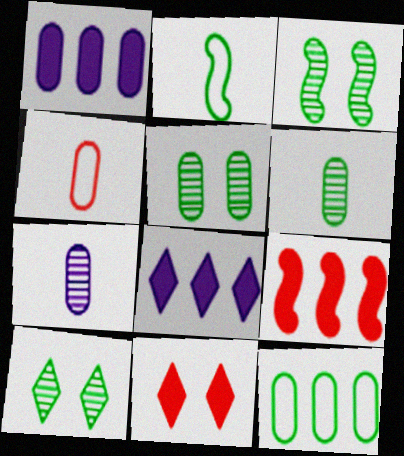[[1, 4, 5], 
[3, 4, 8], 
[3, 5, 10]]